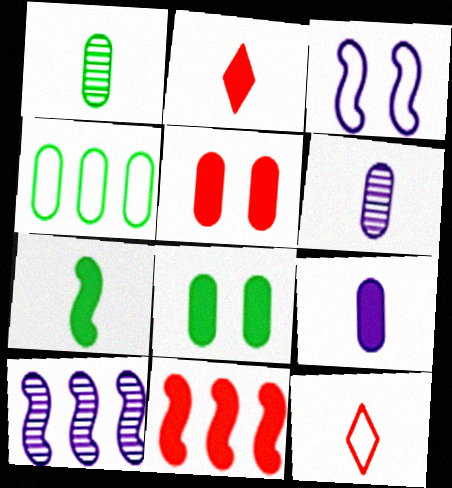[[1, 4, 8], 
[2, 5, 11], 
[2, 7, 9], 
[3, 4, 12], 
[4, 5, 6], 
[6, 7, 12], 
[8, 10, 12]]